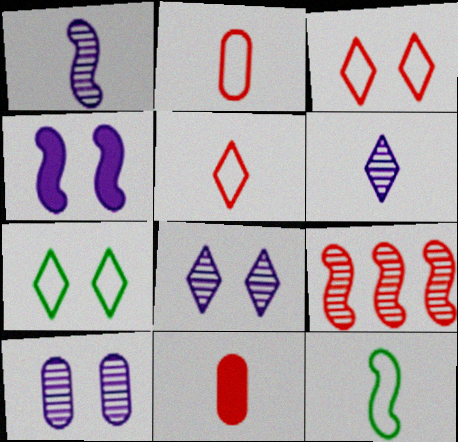[[3, 9, 11], 
[4, 9, 12], 
[6, 11, 12]]